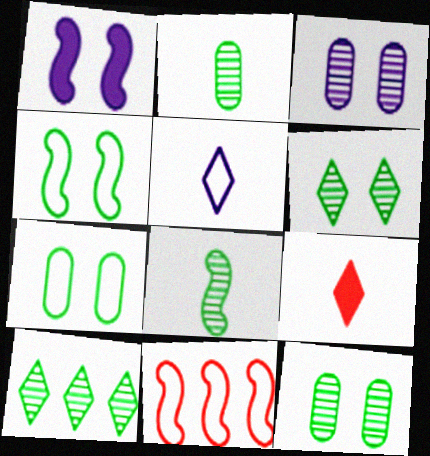[[1, 8, 11], 
[5, 7, 11], 
[8, 10, 12]]